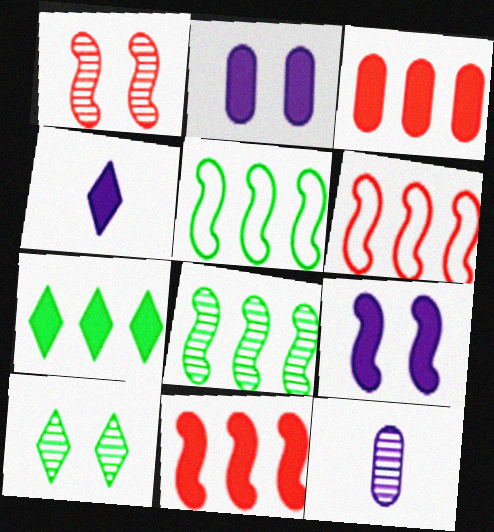[]